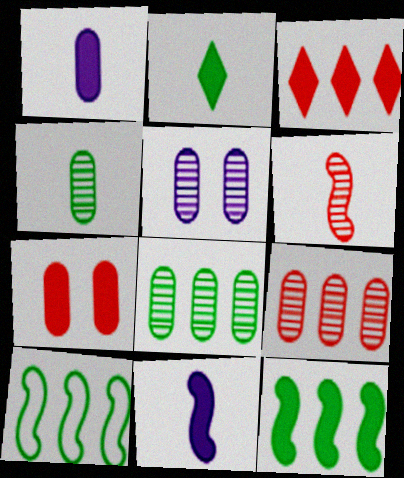[[4, 5, 9]]